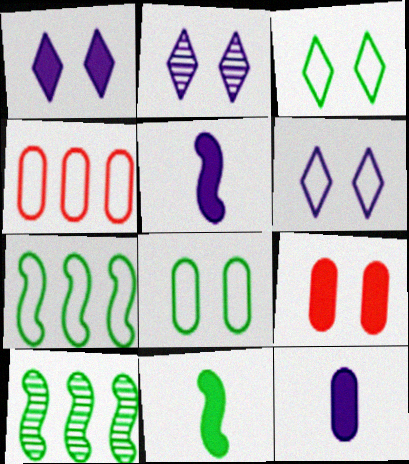[[1, 2, 6], 
[2, 4, 11]]